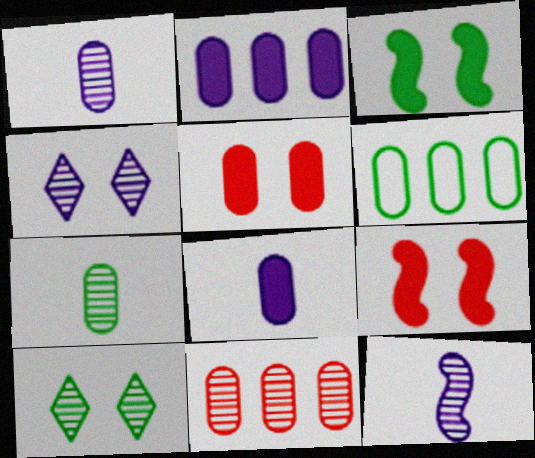[[1, 5, 6], 
[2, 6, 11], 
[10, 11, 12]]